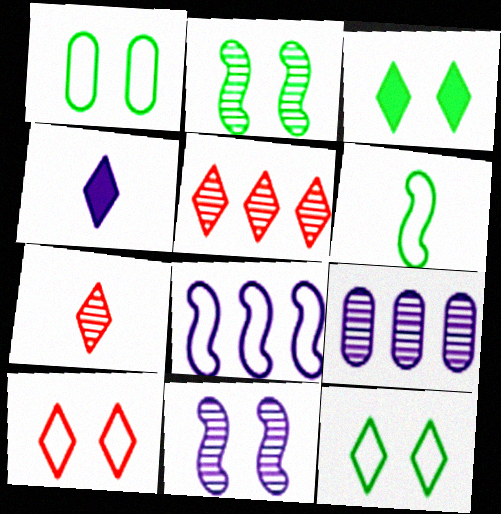[[1, 2, 3], 
[2, 7, 9], 
[4, 5, 12]]